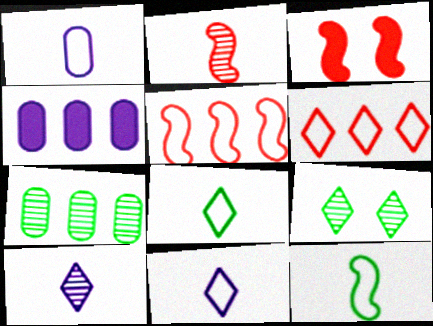[[2, 3, 5], 
[3, 7, 11]]